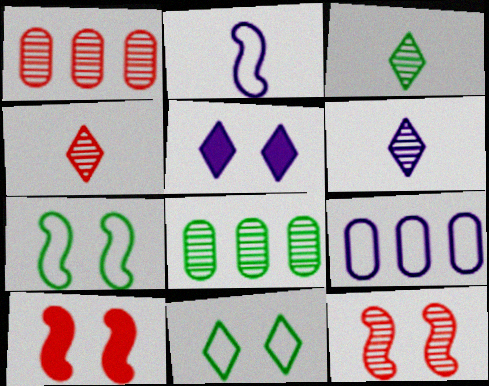[[1, 4, 12], 
[3, 4, 6], 
[3, 9, 10], 
[6, 8, 12]]